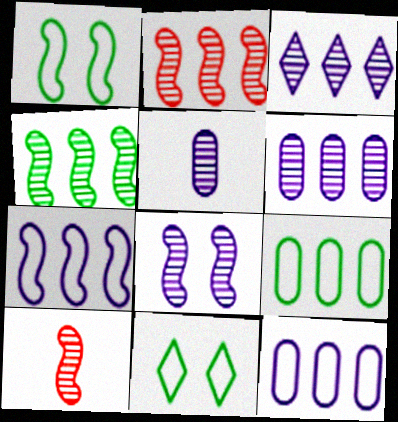[[3, 5, 8], 
[4, 8, 10]]